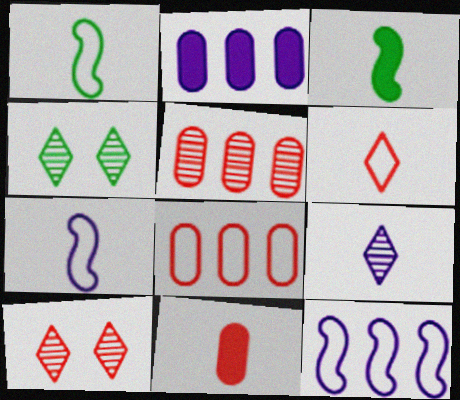[[1, 2, 10], 
[1, 9, 11], 
[4, 11, 12]]